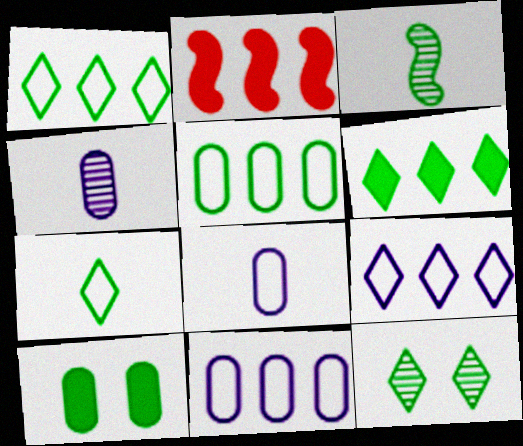[[1, 3, 10], 
[2, 8, 12], 
[6, 7, 12]]